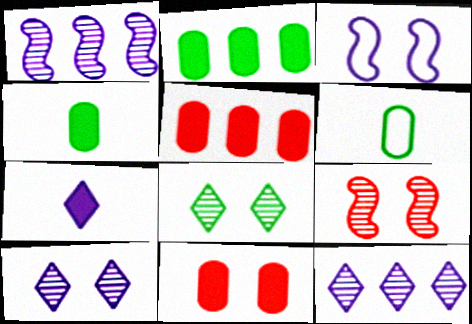[[3, 8, 11]]